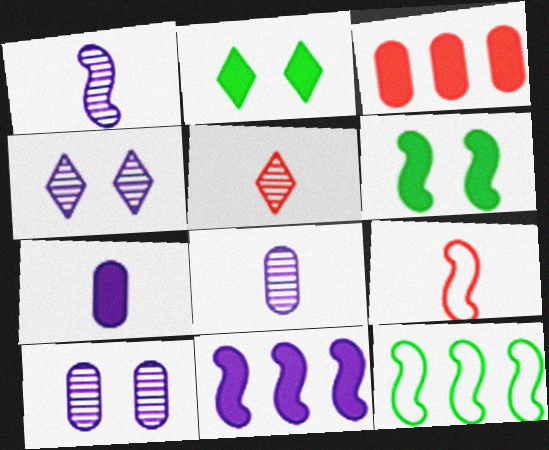[]